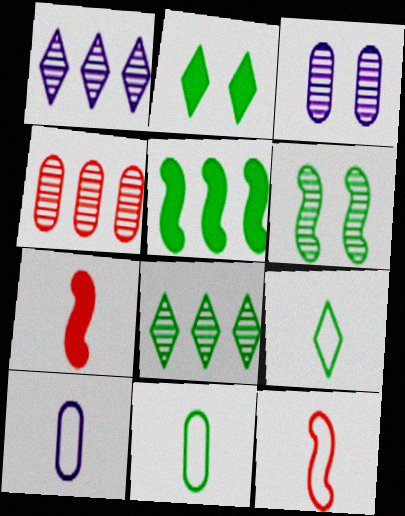[[2, 8, 9], 
[9, 10, 12]]